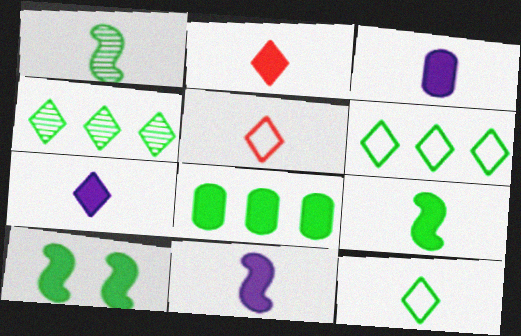[[1, 3, 5], 
[2, 3, 9], 
[3, 7, 11]]